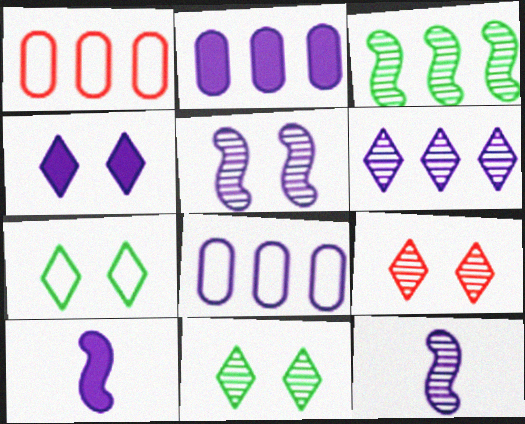[[1, 10, 11], 
[2, 4, 10], 
[4, 7, 9], 
[4, 8, 12]]